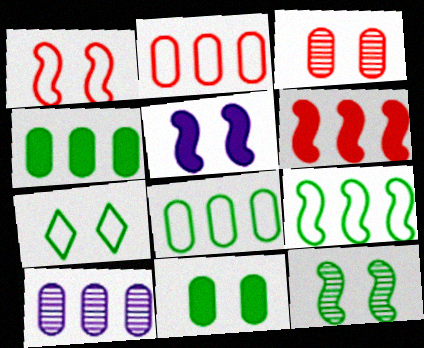[[1, 5, 12], 
[2, 4, 10], 
[3, 5, 7], 
[7, 11, 12]]